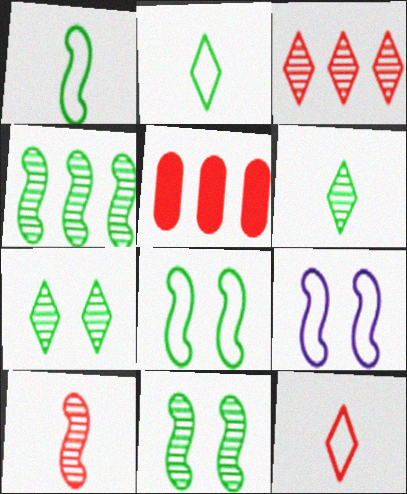[[5, 6, 9]]